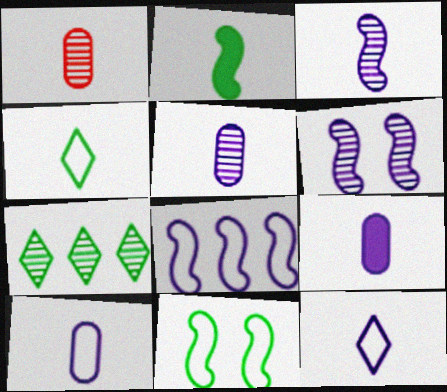[[1, 2, 12], 
[1, 6, 7], 
[3, 9, 12], 
[5, 9, 10]]